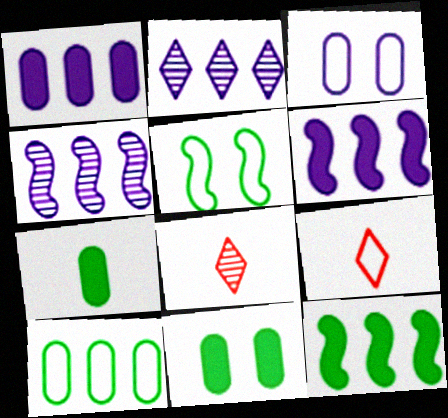[[1, 5, 8], 
[3, 8, 12], 
[4, 9, 11]]